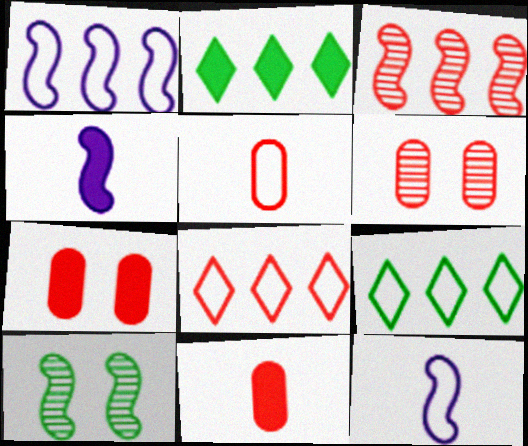[[2, 4, 7], 
[2, 6, 12], 
[4, 6, 9]]